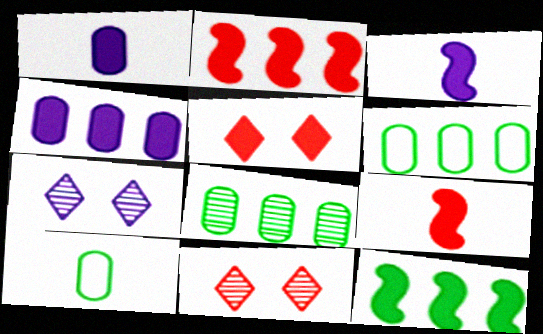[[1, 5, 12], 
[2, 7, 10], 
[3, 6, 11], 
[6, 7, 9]]